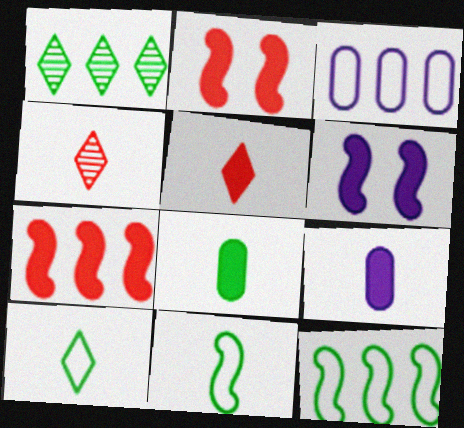[[1, 3, 7], 
[4, 9, 11]]